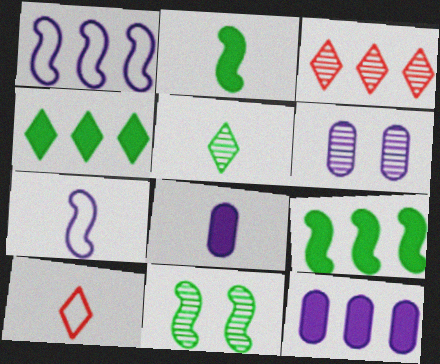[[6, 9, 10], 
[10, 11, 12]]